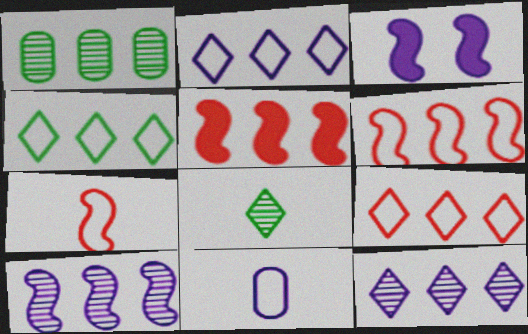[[1, 2, 5], 
[2, 4, 9], 
[3, 11, 12]]